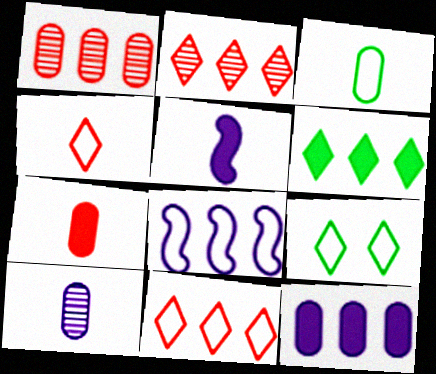[[1, 5, 9], 
[1, 6, 8], 
[3, 7, 10]]